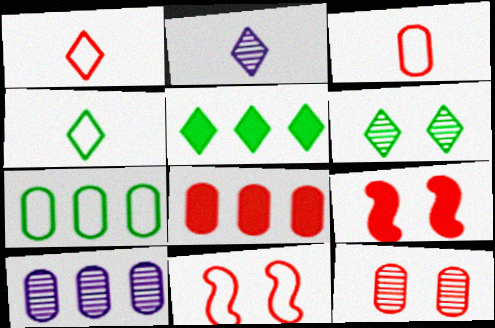[[2, 7, 9], 
[3, 8, 12], 
[4, 5, 6], 
[4, 9, 10], 
[7, 8, 10]]